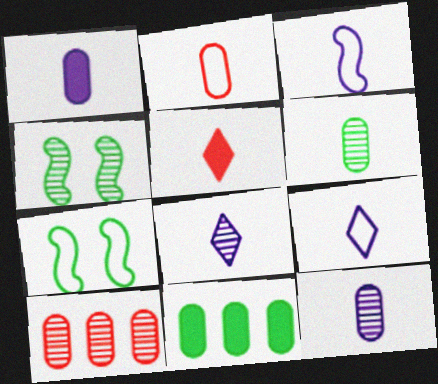[[1, 2, 6], 
[1, 3, 8], 
[3, 5, 6], 
[4, 8, 10]]